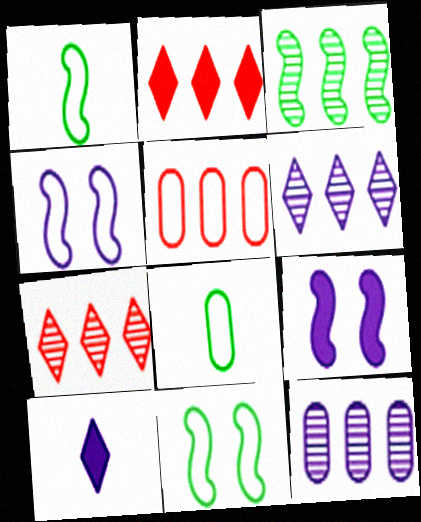[[3, 7, 12], 
[4, 10, 12], 
[7, 8, 9]]